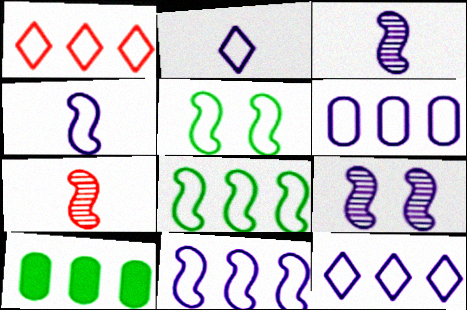[[1, 6, 8], 
[6, 11, 12]]